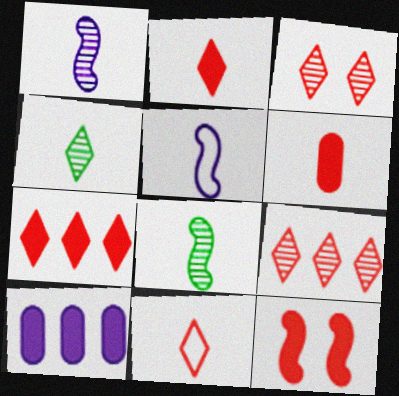[[3, 7, 11], 
[4, 5, 6], 
[6, 7, 12]]